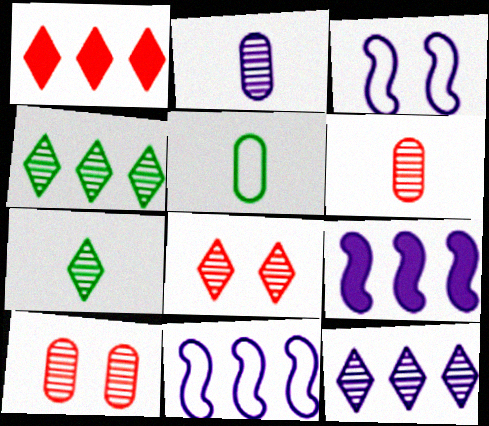[[5, 8, 9], 
[7, 8, 12]]